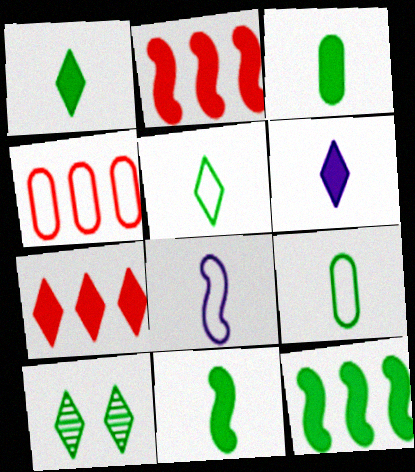[[1, 3, 11], 
[9, 10, 12]]